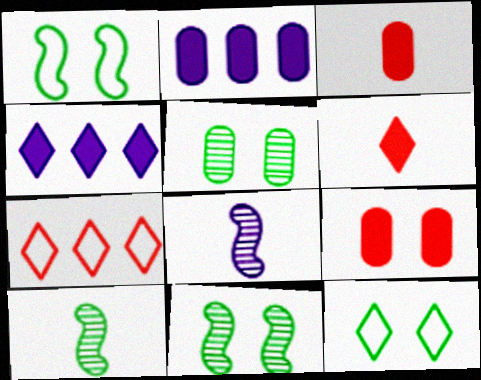[]